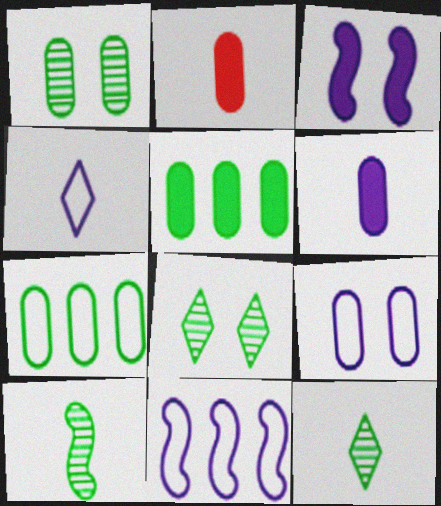[[2, 4, 10], 
[2, 8, 11], 
[4, 9, 11]]